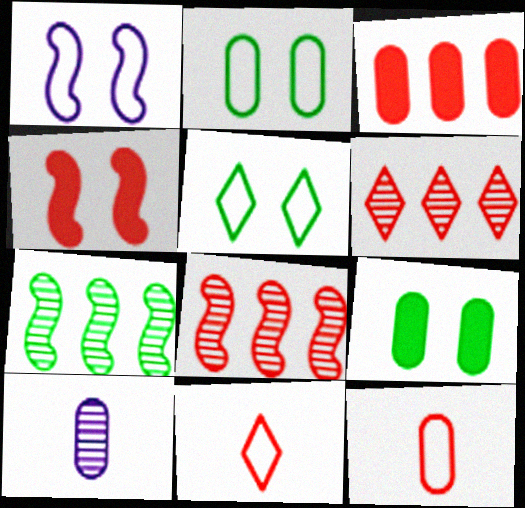[[2, 3, 10], 
[4, 6, 12]]